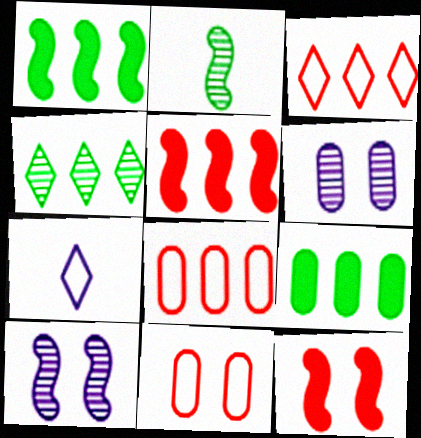[]